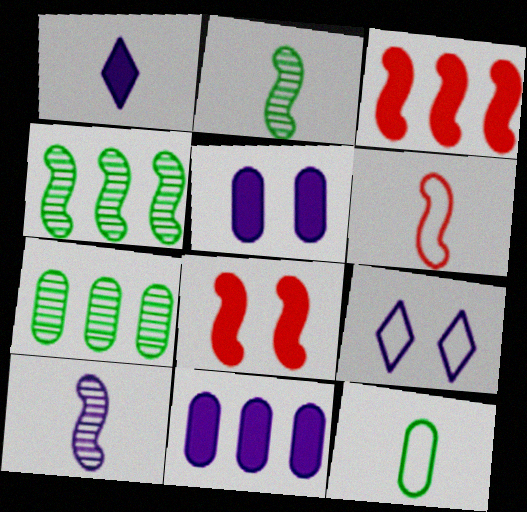[[9, 10, 11]]